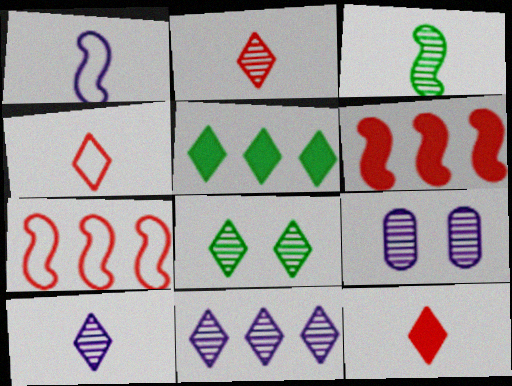[[2, 4, 12], 
[2, 8, 11]]